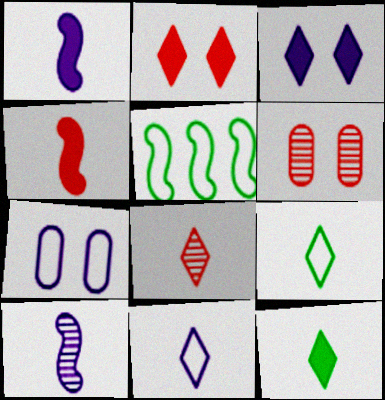[[8, 11, 12]]